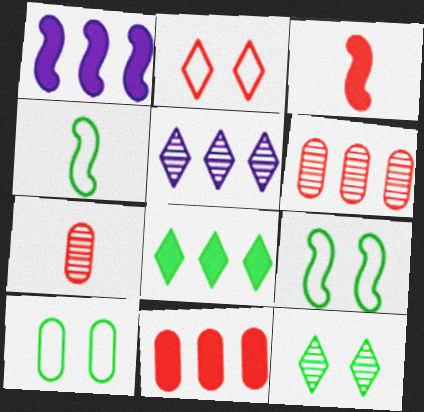[[1, 8, 11], 
[2, 3, 6], 
[3, 5, 10]]